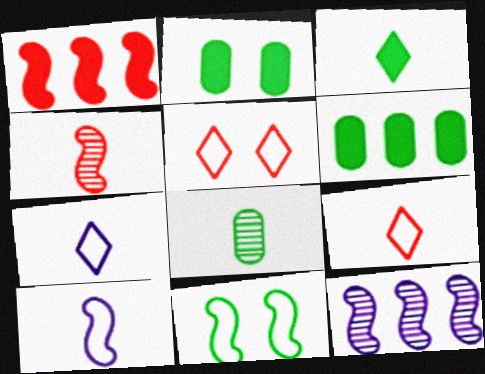[[2, 9, 12]]